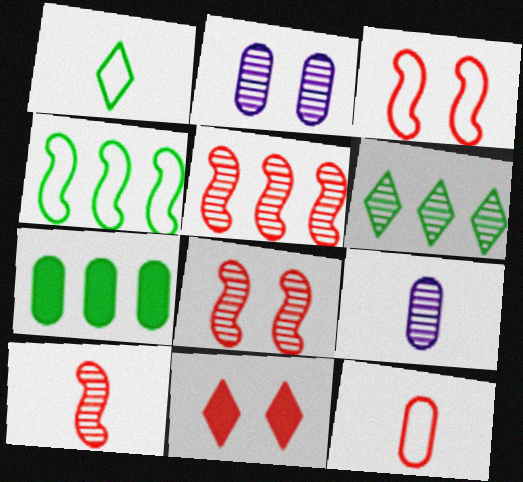[[2, 6, 10], 
[2, 7, 12], 
[4, 6, 7], 
[4, 9, 11], 
[5, 8, 10], 
[5, 11, 12], 
[6, 8, 9]]